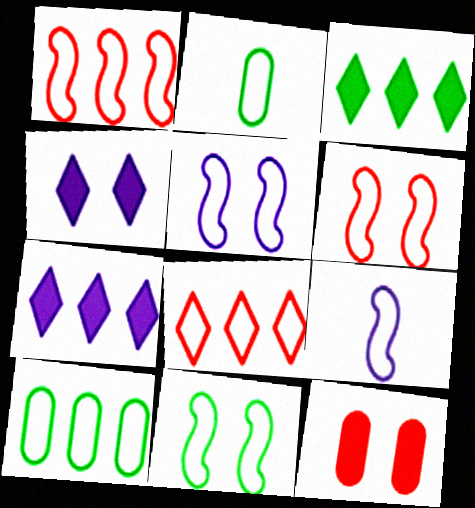[[1, 9, 11], 
[2, 5, 8], 
[5, 6, 11]]